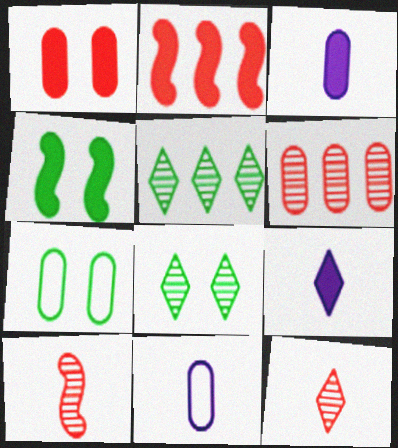[[2, 8, 11], 
[3, 6, 7], 
[4, 7, 8]]